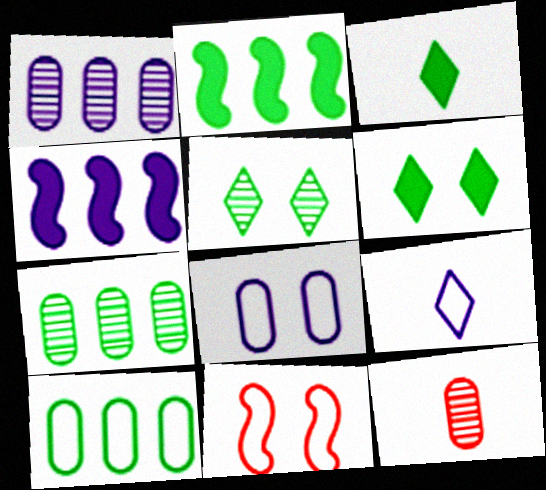[[1, 3, 11], 
[9, 10, 11]]